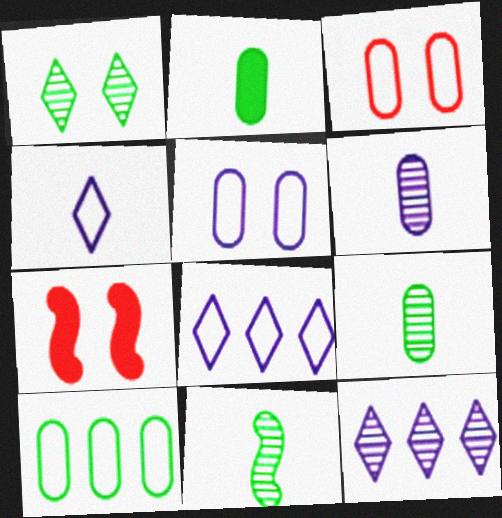[[1, 5, 7], 
[7, 8, 9]]